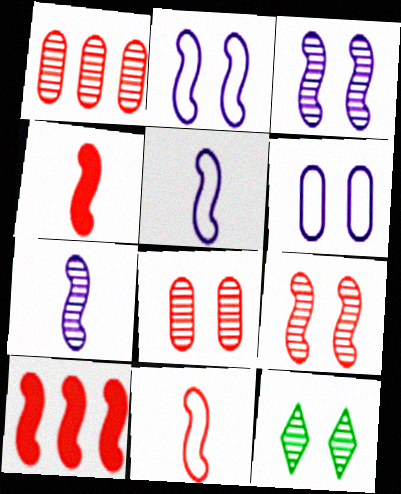[[1, 7, 12], 
[3, 8, 12], 
[9, 10, 11]]